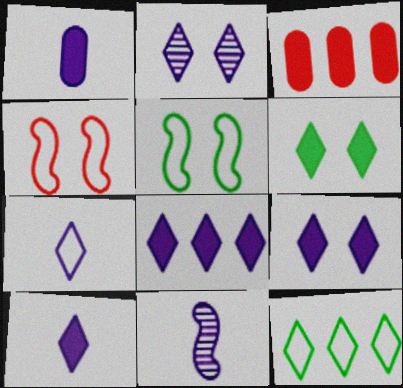[[1, 7, 11], 
[2, 7, 8], 
[8, 9, 10]]